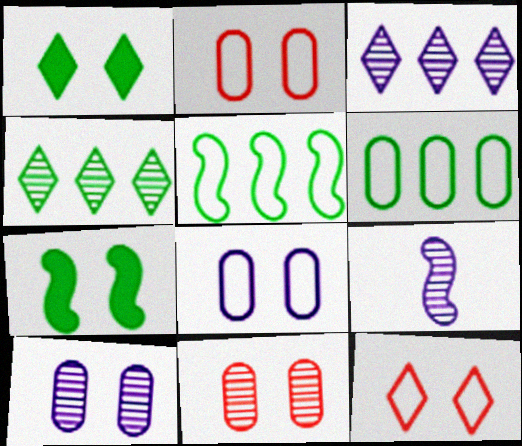[[3, 9, 10], 
[4, 9, 11], 
[7, 10, 12]]